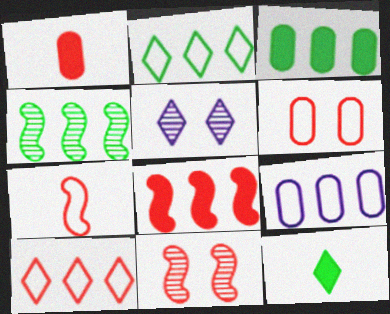[[1, 10, 11], 
[2, 3, 4], 
[3, 5, 7], 
[5, 10, 12], 
[6, 7, 10], 
[7, 8, 11], 
[9, 11, 12]]